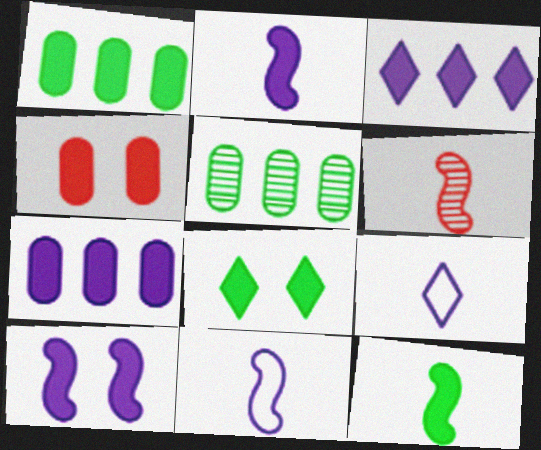[[1, 8, 12], 
[3, 4, 12], 
[4, 8, 10], 
[6, 11, 12]]